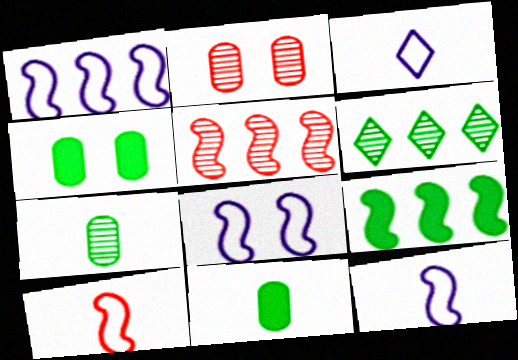[[1, 5, 9], 
[1, 8, 12], 
[2, 3, 9], 
[3, 4, 5]]